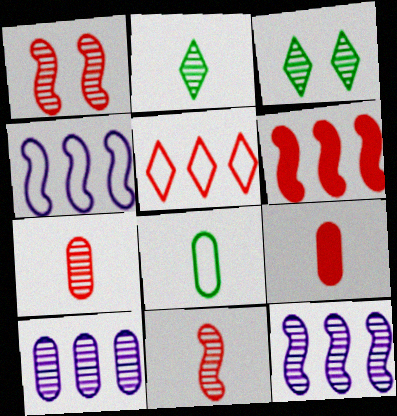[[1, 2, 10], 
[1, 5, 9], 
[3, 4, 9], 
[3, 7, 12], 
[3, 10, 11]]